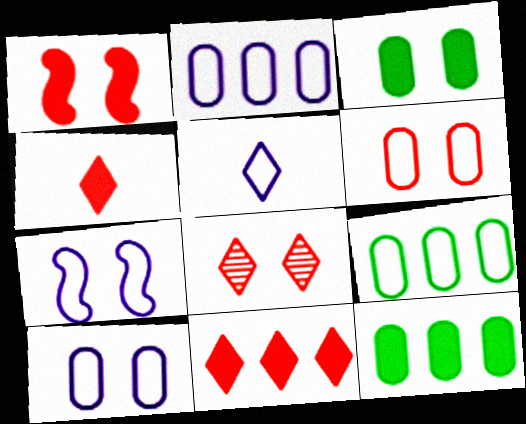[[1, 6, 8], 
[2, 5, 7], 
[3, 7, 8]]